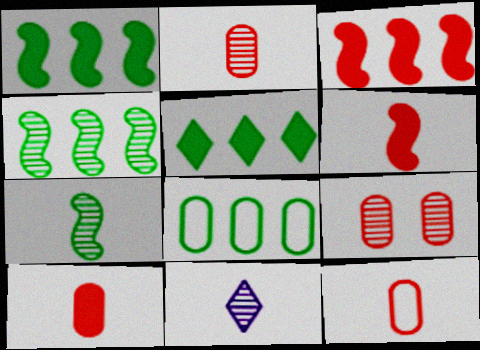[[2, 7, 11], 
[2, 10, 12], 
[4, 5, 8], 
[4, 9, 11]]